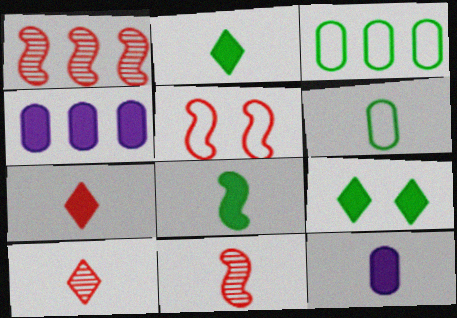[[7, 8, 12]]